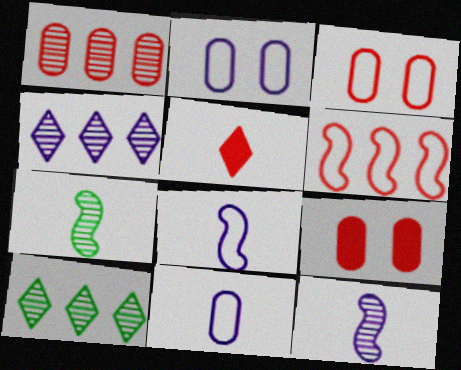[[5, 7, 11], 
[8, 9, 10]]